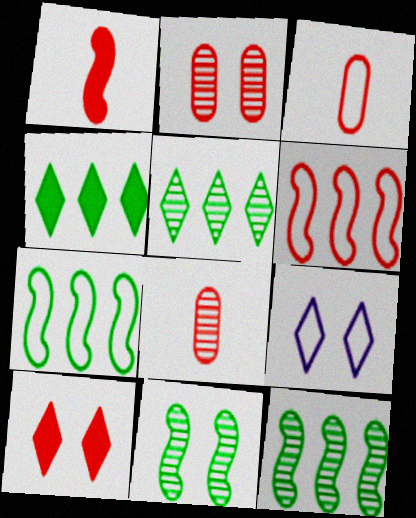[[3, 7, 9], 
[6, 8, 10]]